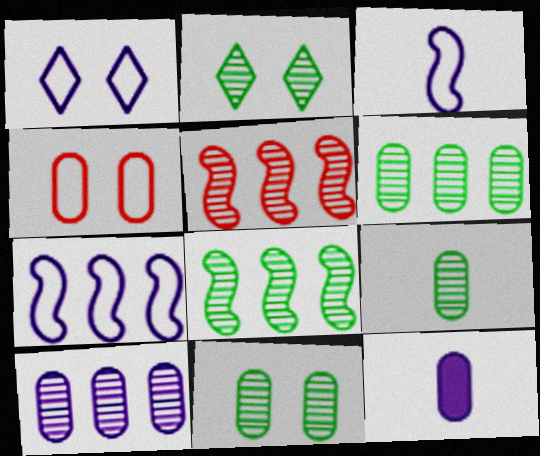[[2, 8, 9], 
[4, 6, 12], 
[6, 9, 11]]